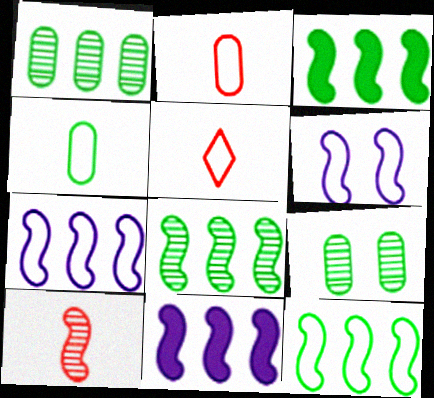[[3, 6, 10], 
[3, 8, 12], 
[5, 9, 11]]